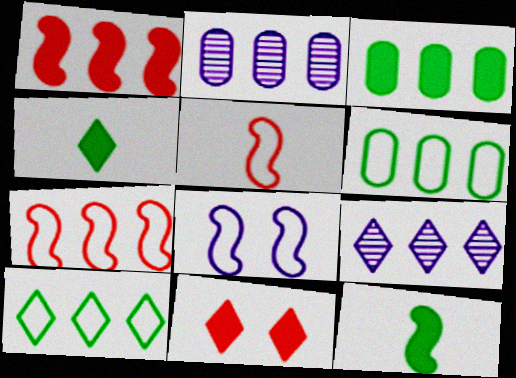[[1, 2, 10], 
[1, 6, 9], 
[3, 7, 9]]